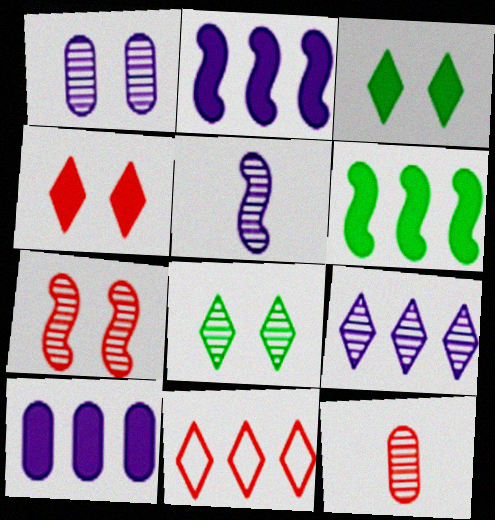[[1, 5, 9], 
[1, 7, 8]]